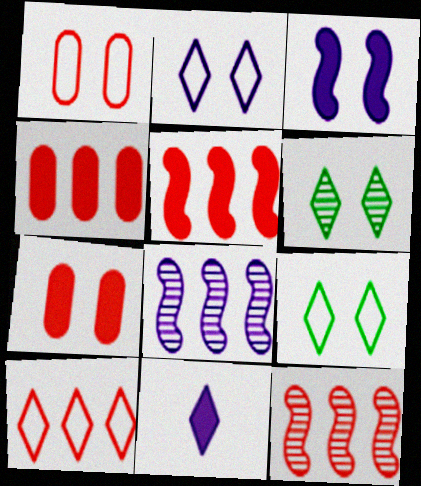[[1, 3, 6], 
[4, 10, 12], 
[6, 10, 11]]